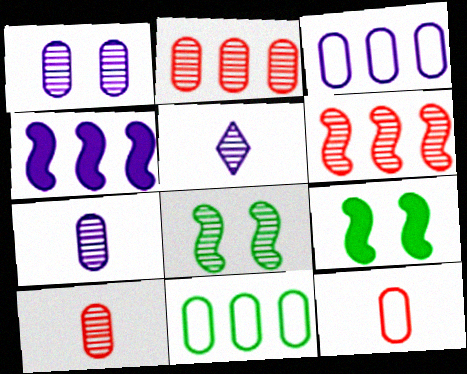[[2, 5, 8]]